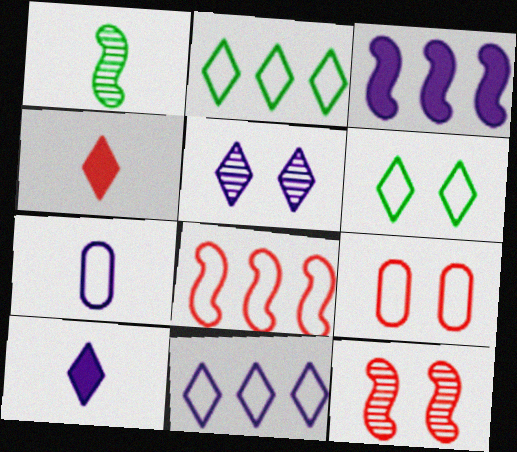[[1, 4, 7], 
[2, 4, 5], 
[3, 5, 7], 
[5, 10, 11], 
[6, 7, 8]]